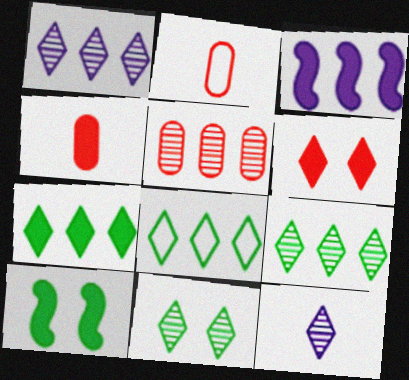[[1, 2, 10], 
[2, 3, 11], 
[3, 5, 8], 
[6, 8, 12], 
[7, 8, 9]]